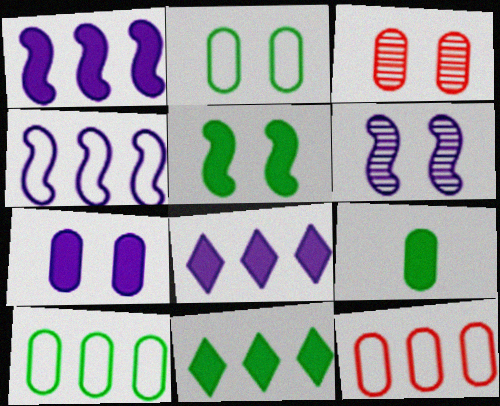[[2, 3, 7], 
[5, 9, 11]]